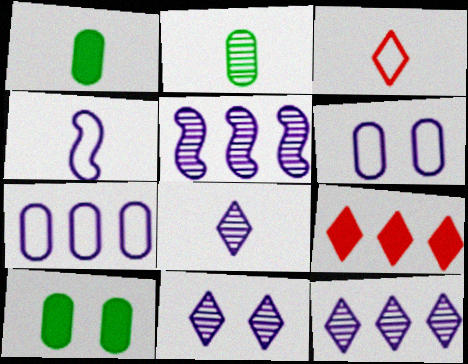[[3, 5, 10], 
[8, 11, 12]]